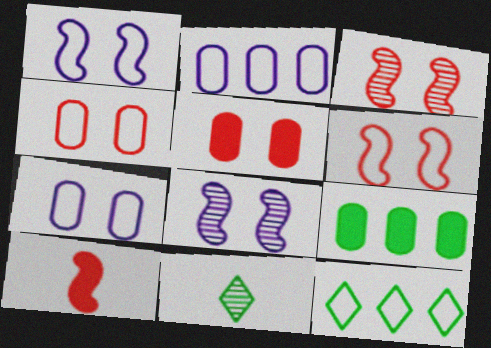[]